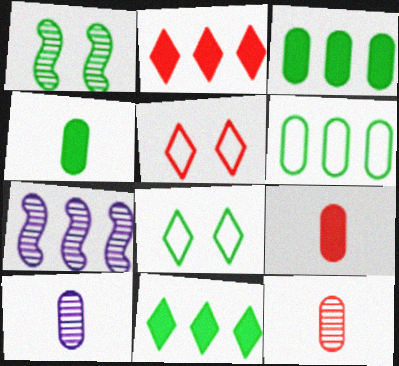[[2, 6, 7], 
[4, 5, 7], 
[7, 8, 9]]